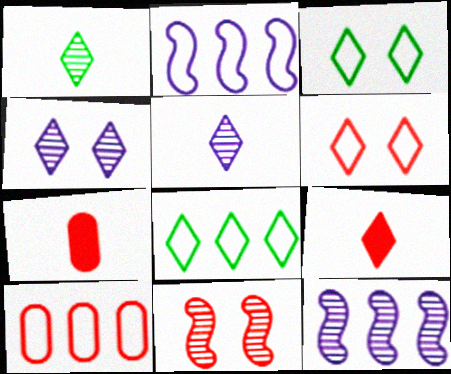[[2, 8, 10], 
[3, 7, 12], 
[4, 8, 9], 
[9, 10, 11]]